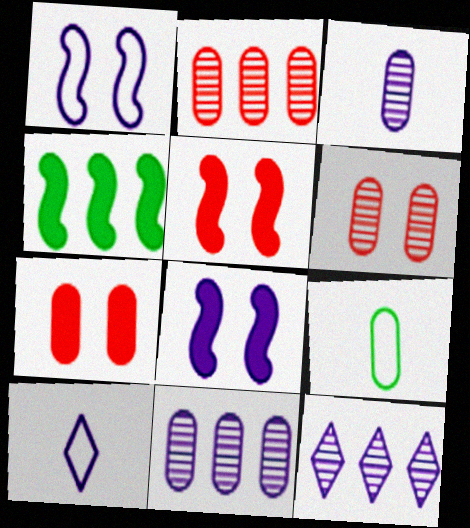[[4, 6, 10], 
[5, 9, 12], 
[7, 9, 11], 
[8, 10, 11]]